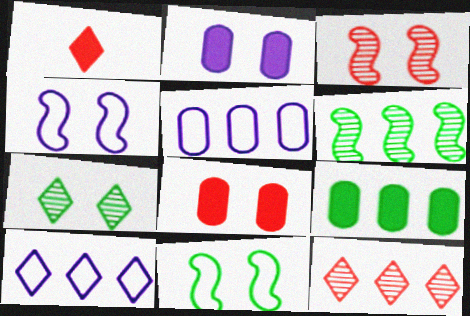[[1, 7, 10], 
[4, 7, 8]]